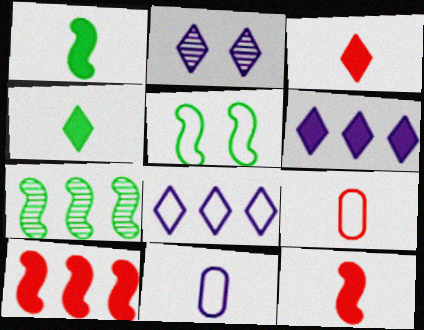[[1, 5, 7], 
[5, 8, 9]]